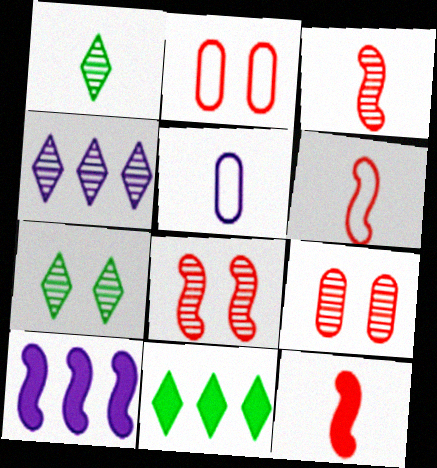[[1, 2, 10], 
[1, 5, 12], 
[3, 6, 12], 
[5, 8, 11]]